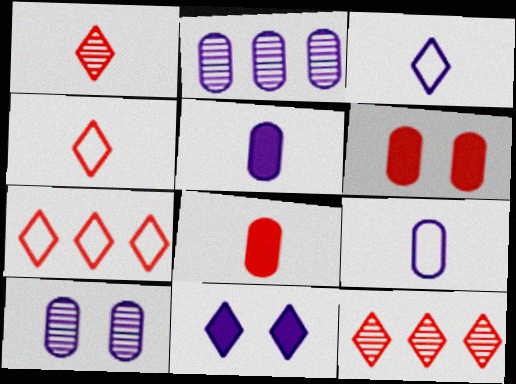[]